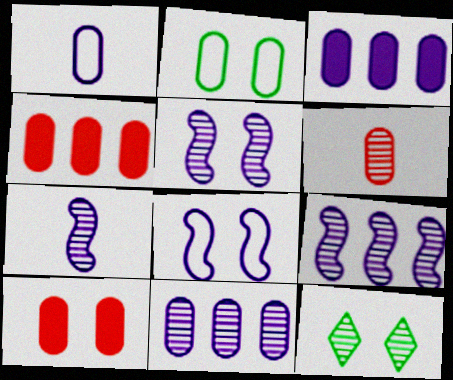[[2, 3, 6], 
[5, 7, 9], 
[6, 9, 12], 
[8, 10, 12]]